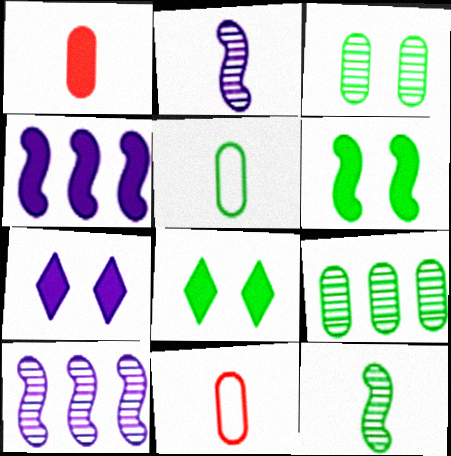[[1, 4, 8], 
[8, 10, 11]]